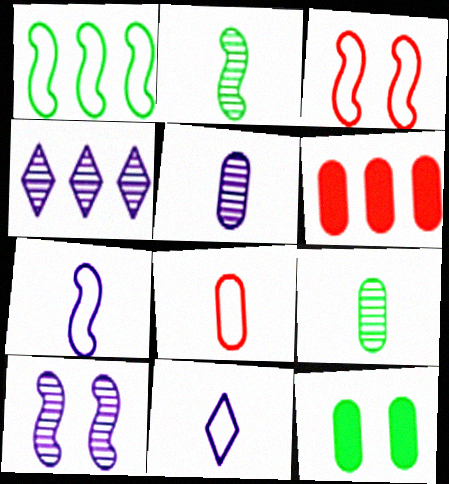[[1, 3, 7], 
[1, 4, 6], 
[4, 5, 10]]